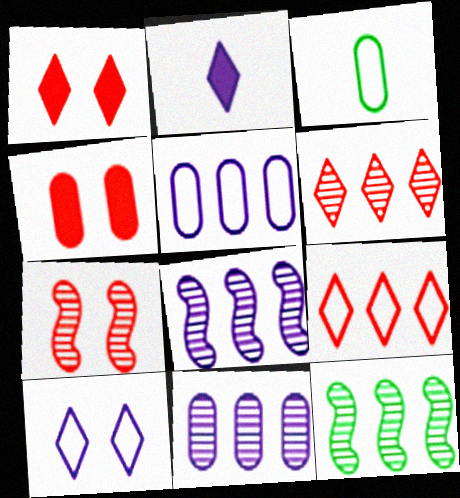[[1, 3, 8], 
[3, 4, 11], 
[6, 11, 12]]